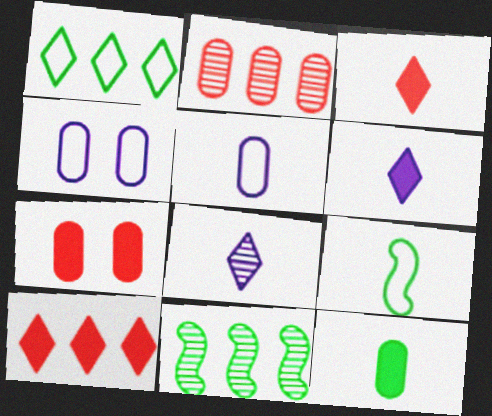[[2, 4, 12], 
[3, 4, 11]]